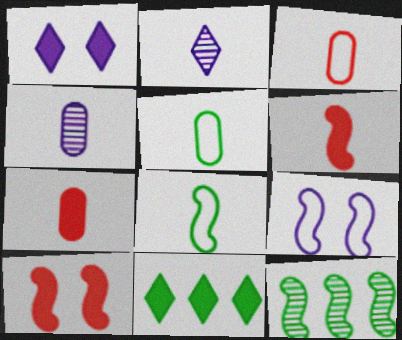[[1, 3, 12], 
[2, 5, 6], 
[2, 7, 8], 
[4, 5, 7], 
[6, 9, 12]]